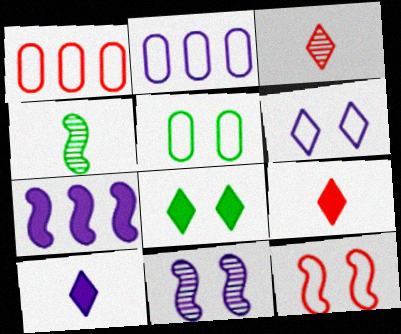[[2, 10, 11], 
[3, 5, 7], 
[4, 7, 12], 
[5, 6, 12]]